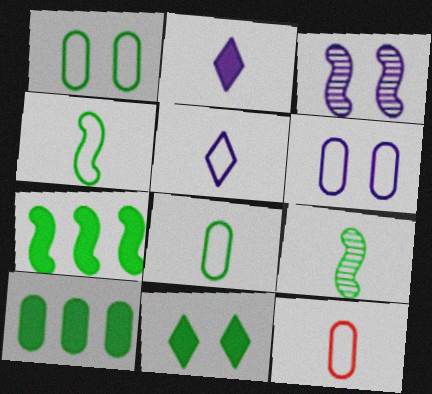[[2, 9, 12], 
[4, 5, 12]]